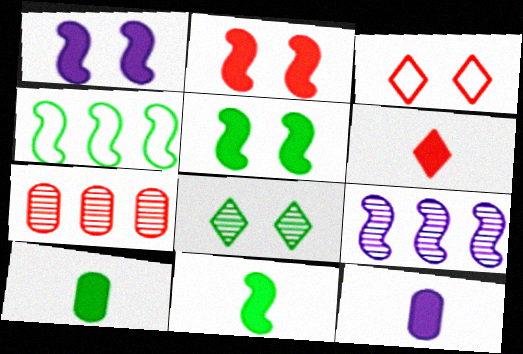[[1, 2, 5], 
[3, 9, 10], 
[4, 8, 10], 
[6, 11, 12]]